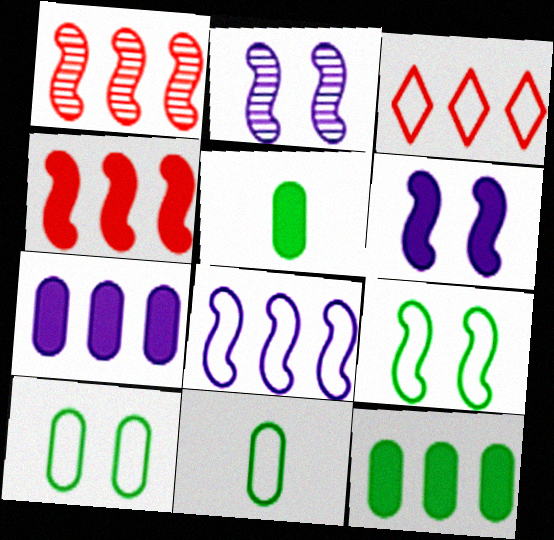[[2, 3, 5]]